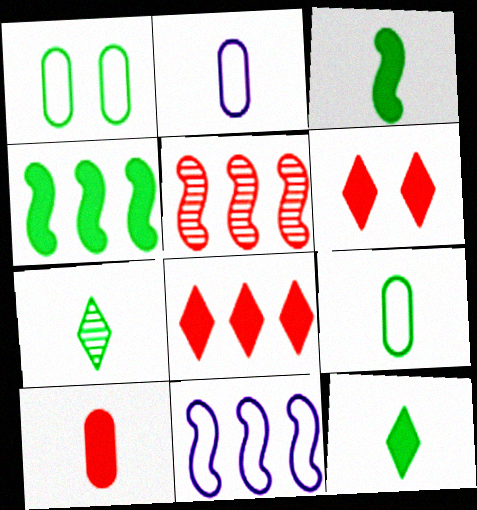[[1, 4, 7], 
[3, 7, 9], 
[4, 5, 11]]